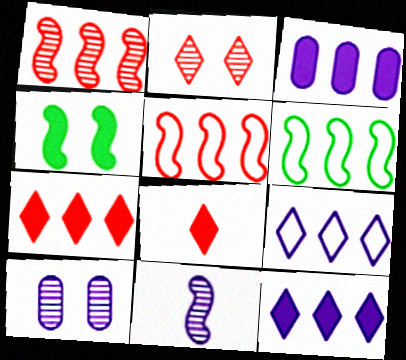[[3, 4, 8], 
[4, 5, 11], 
[6, 8, 10]]